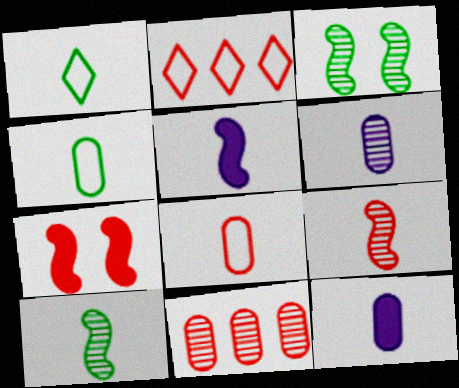[[1, 9, 12], 
[2, 3, 12]]